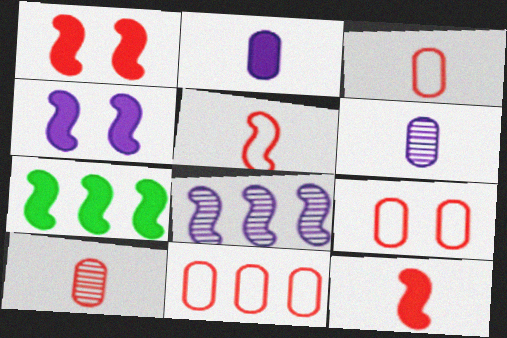[[3, 9, 11], 
[4, 7, 12]]